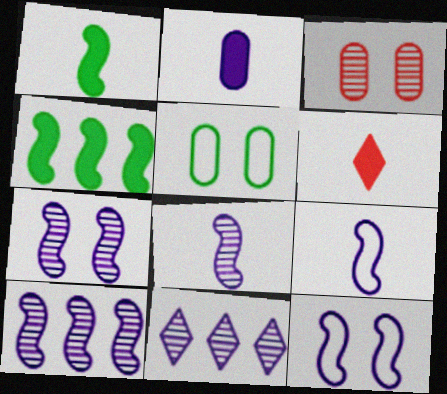[[1, 2, 6], 
[2, 11, 12], 
[5, 6, 10], 
[7, 8, 10]]